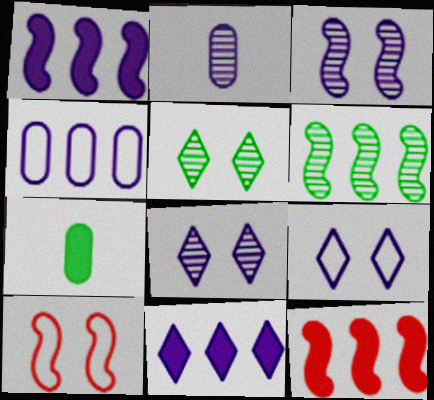[[1, 2, 9]]